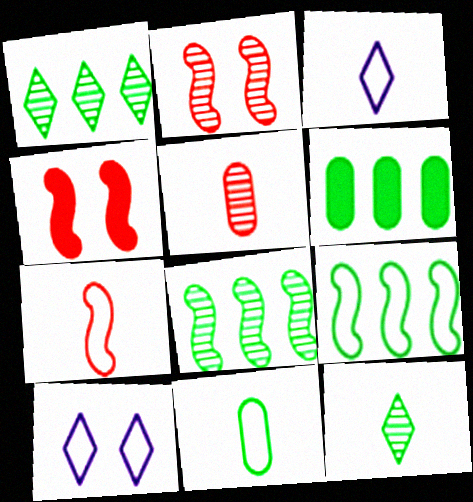[[1, 6, 9], 
[2, 3, 6], 
[3, 7, 11]]